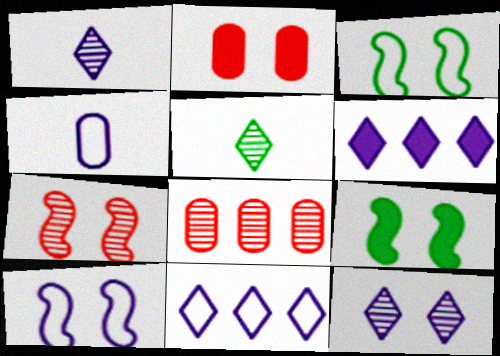[[2, 3, 12], 
[4, 10, 11], 
[7, 9, 10]]